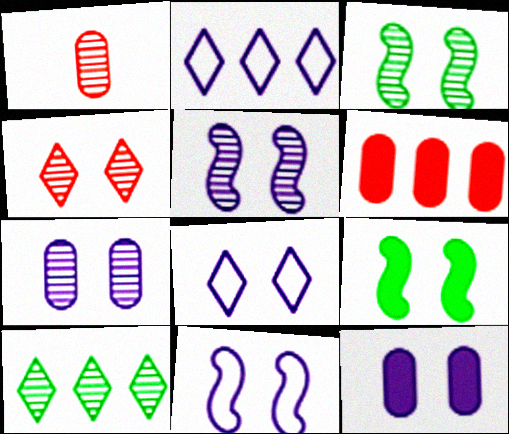[[1, 2, 9], 
[1, 5, 10], 
[3, 4, 7], 
[5, 8, 12]]